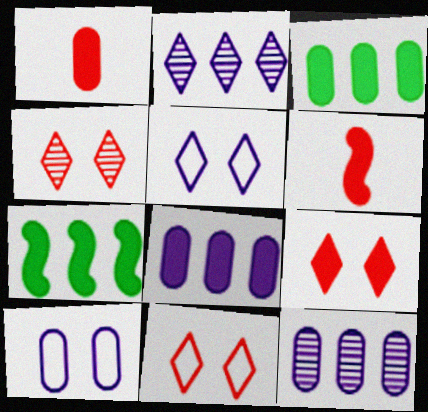[[4, 9, 11]]